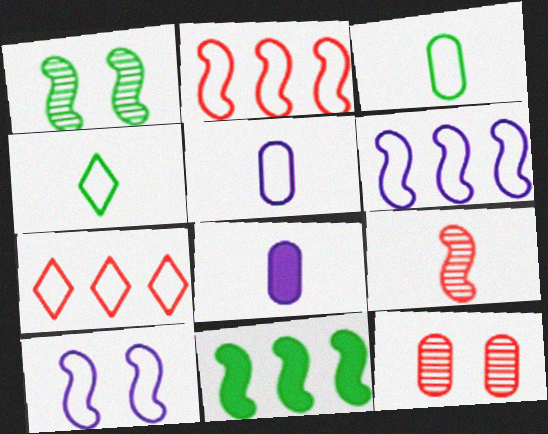[[1, 7, 8], 
[3, 7, 10], 
[4, 8, 9], 
[9, 10, 11]]